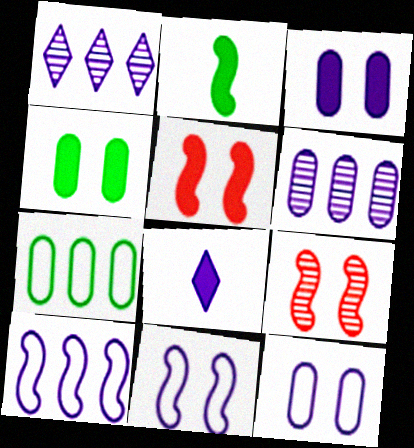[[2, 9, 10], 
[6, 8, 11], 
[7, 8, 9]]